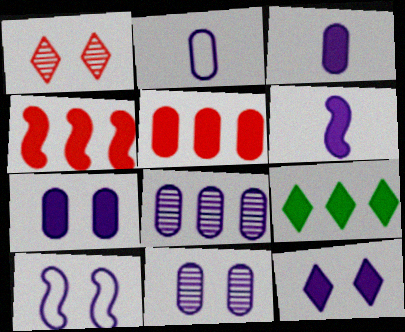[[2, 7, 8], 
[10, 11, 12]]